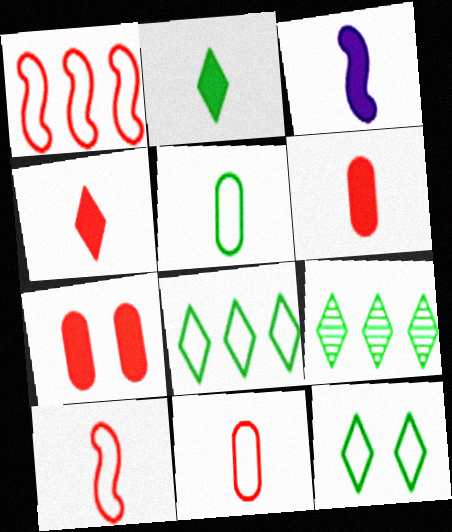[[2, 3, 6], 
[2, 9, 12]]